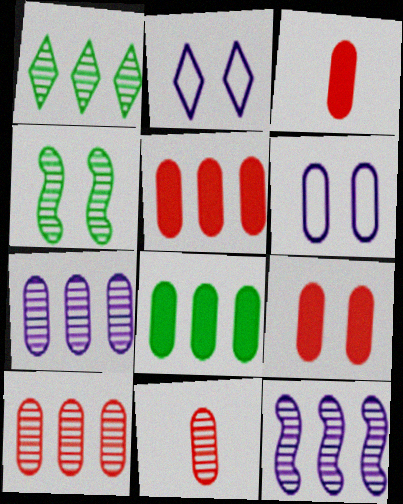[[1, 10, 12], 
[2, 4, 9], 
[3, 5, 9], 
[6, 8, 11]]